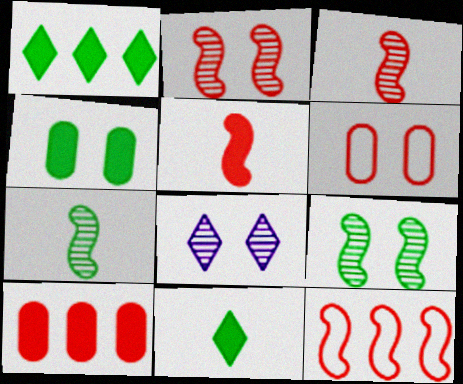[[2, 5, 12]]